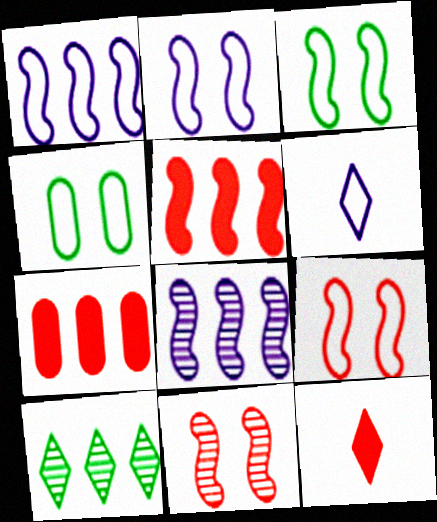[[1, 7, 10], 
[2, 3, 9], 
[4, 8, 12]]